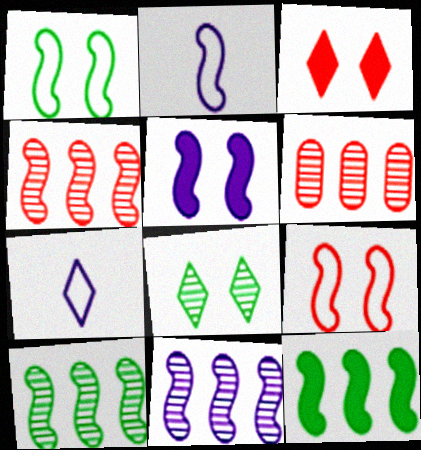[[2, 5, 11], 
[4, 10, 11]]